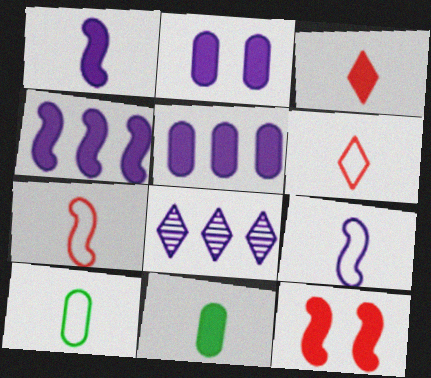[[1, 3, 11], 
[2, 8, 9], 
[6, 9, 10], 
[8, 10, 12]]